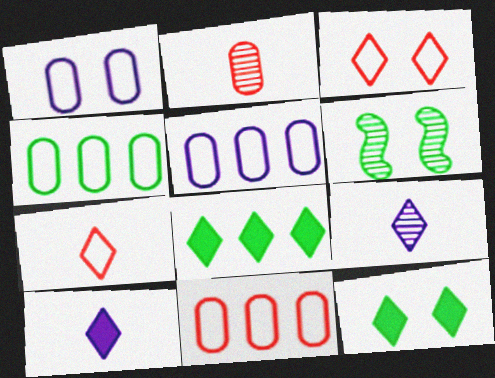[[3, 8, 9], 
[4, 5, 11], 
[6, 10, 11]]